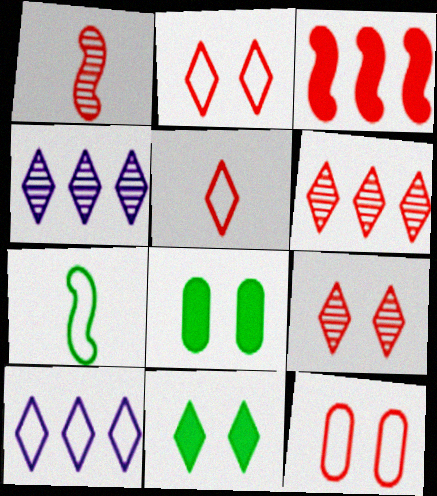[[1, 8, 10], 
[4, 5, 11], 
[7, 10, 12]]